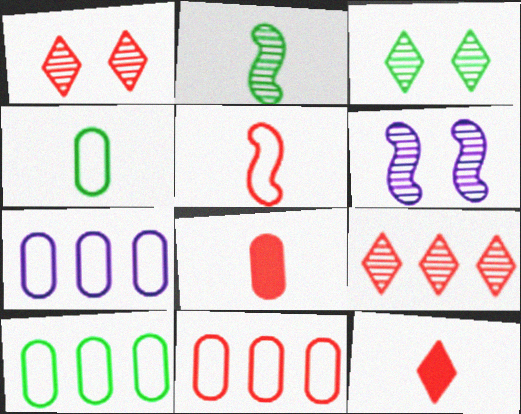[[6, 10, 12], 
[7, 10, 11]]